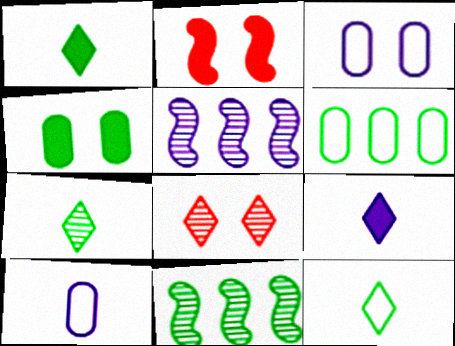[[1, 7, 12], 
[3, 5, 9], 
[4, 11, 12]]